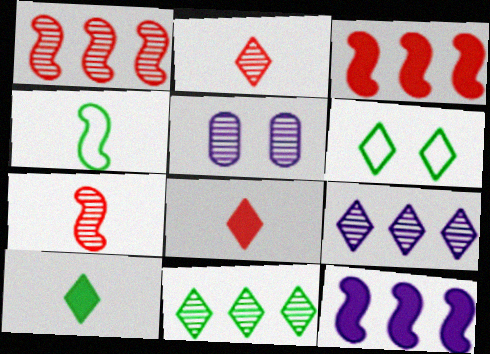[[5, 7, 11], 
[6, 8, 9], 
[6, 10, 11]]